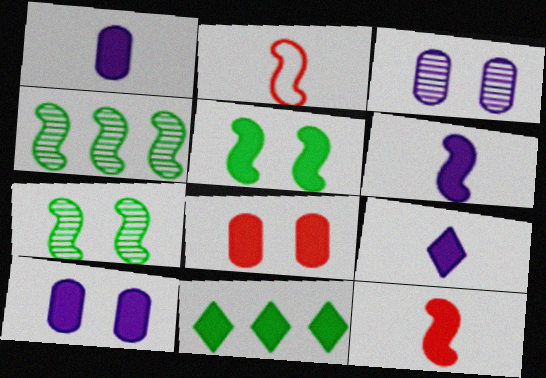[[1, 6, 9], 
[2, 3, 11], 
[6, 8, 11], 
[10, 11, 12]]